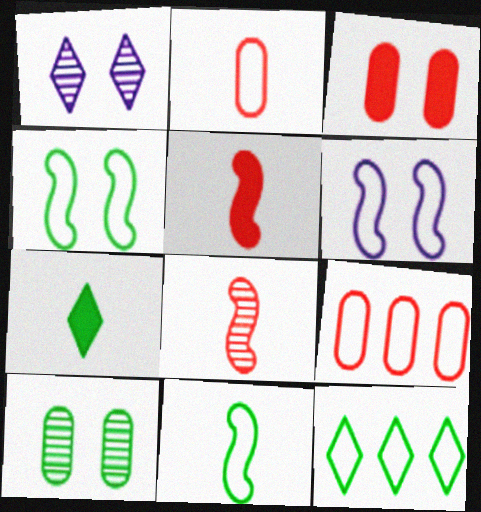[[1, 3, 4], 
[2, 6, 12]]